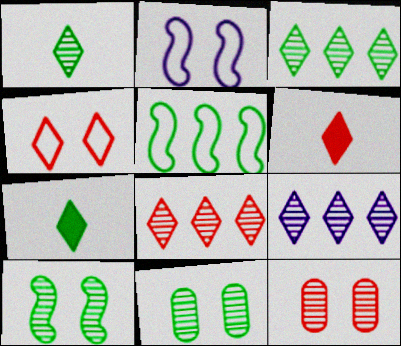[[3, 8, 9], 
[4, 6, 8], 
[4, 7, 9], 
[5, 7, 11]]